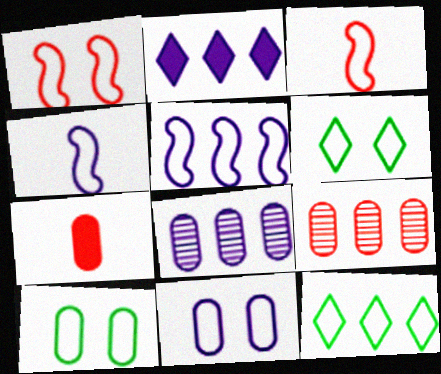[[1, 6, 11], 
[2, 5, 8], 
[3, 11, 12], 
[7, 8, 10]]